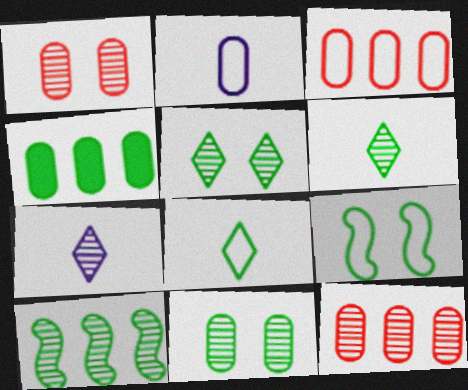[[1, 2, 4], 
[1, 7, 10], 
[4, 6, 9], 
[6, 10, 11]]